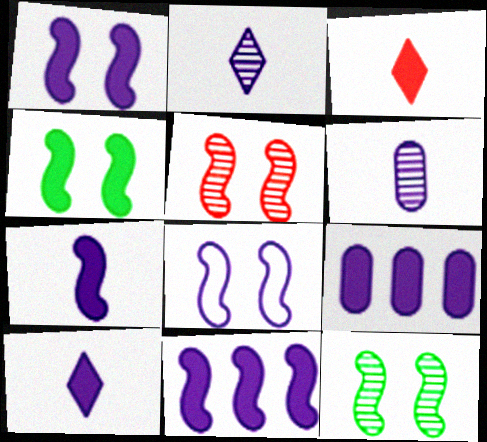[[1, 7, 11], 
[1, 9, 10], 
[2, 8, 9], 
[3, 4, 9], 
[4, 5, 8]]